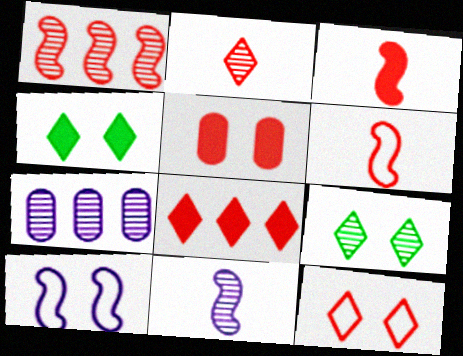[[2, 8, 12], 
[3, 5, 8], 
[4, 6, 7], 
[5, 9, 10]]